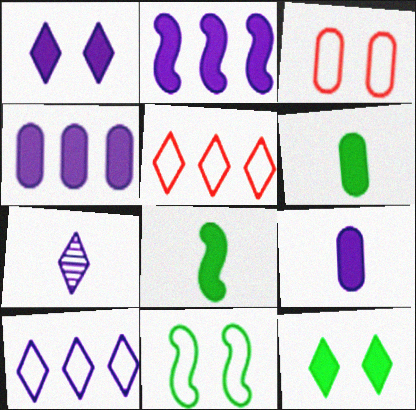[[1, 2, 9], 
[1, 7, 10], 
[5, 7, 12]]